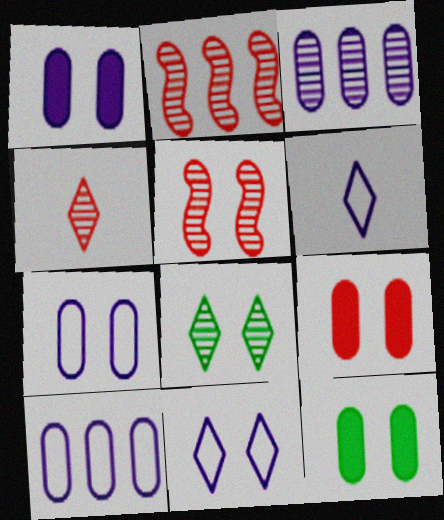[[1, 9, 12], 
[2, 6, 12], 
[5, 11, 12]]